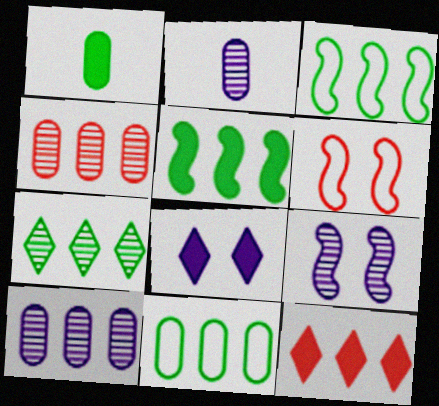[[3, 10, 12], 
[5, 7, 11]]